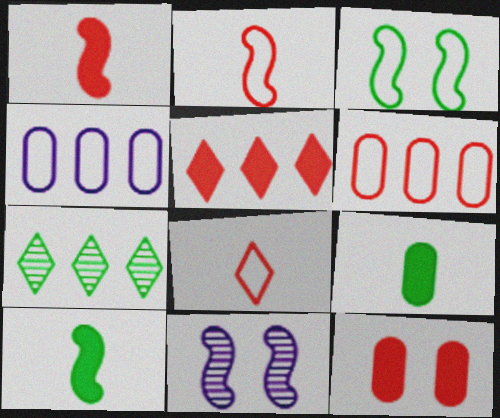[[1, 5, 12], 
[3, 4, 8], 
[3, 7, 9]]